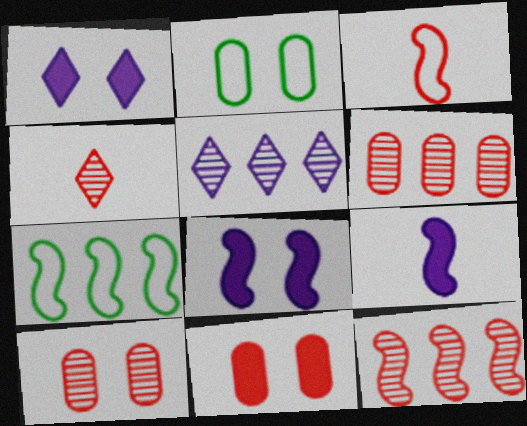[[4, 10, 12]]